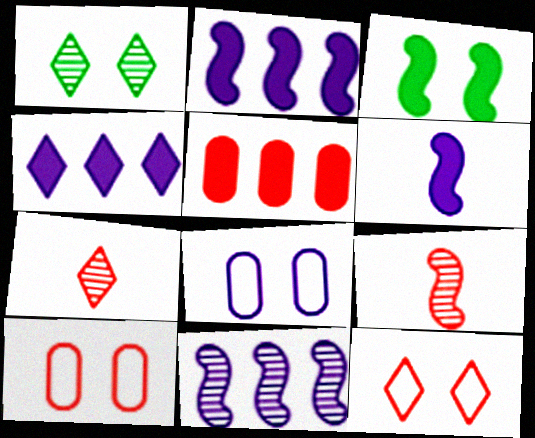[[5, 9, 12]]